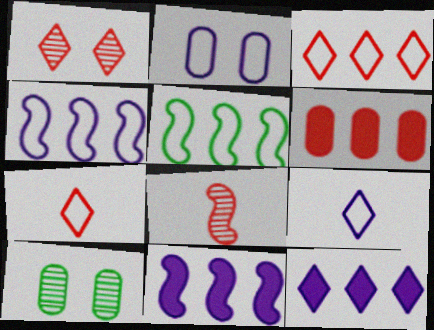[[2, 4, 9], 
[2, 5, 7], 
[7, 10, 11]]